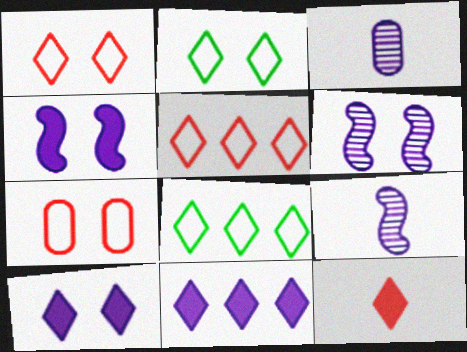[]